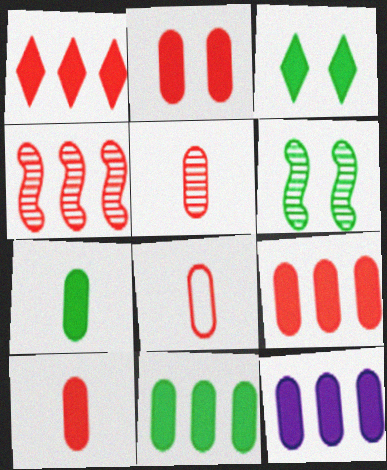[[2, 7, 12], 
[2, 9, 10], 
[5, 8, 10], 
[9, 11, 12]]